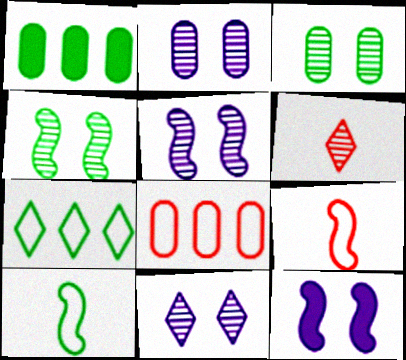[[1, 9, 11], 
[2, 5, 11]]